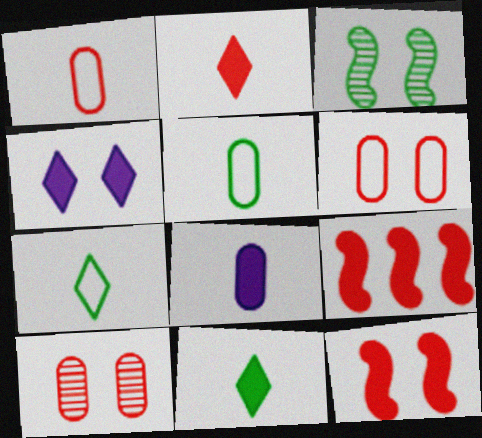[[3, 4, 6]]